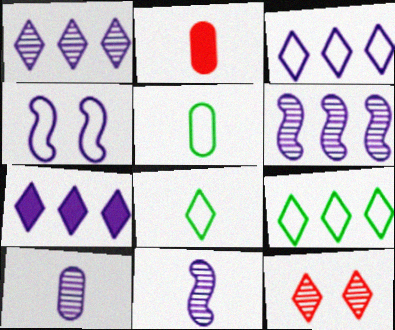[[1, 3, 7], 
[2, 5, 10], 
[2, 8, 11], 
[4, 7, 10], 
[7, 8, 12]]